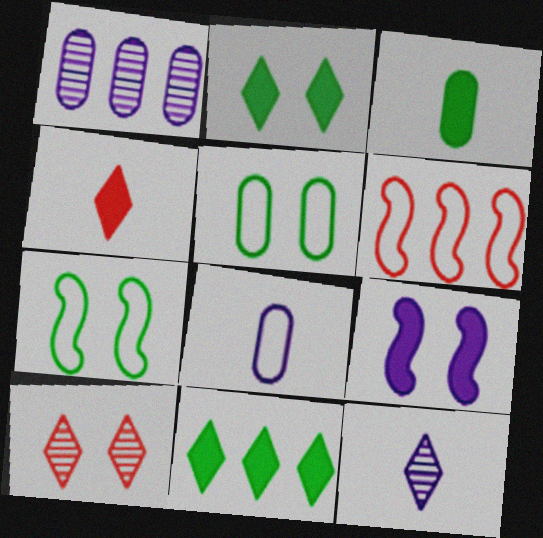[[1, 4, 7], 
[1, 6, 11], 
[5, 9, 10]]